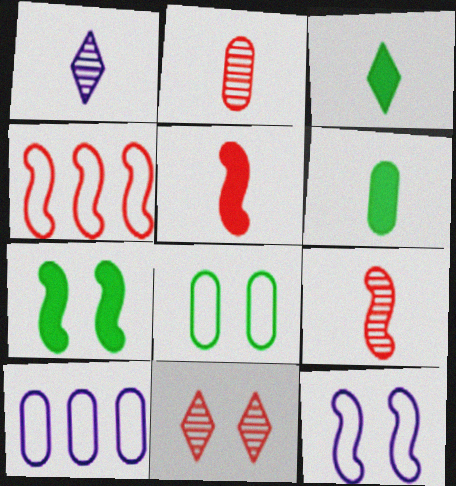[]